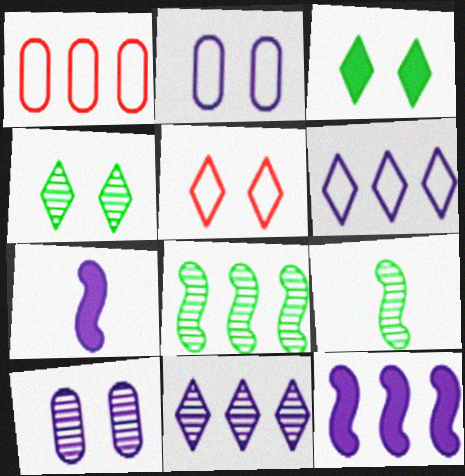[[1, 4, 7], 
[2, 7, 11], 
[6, 7, 10]]